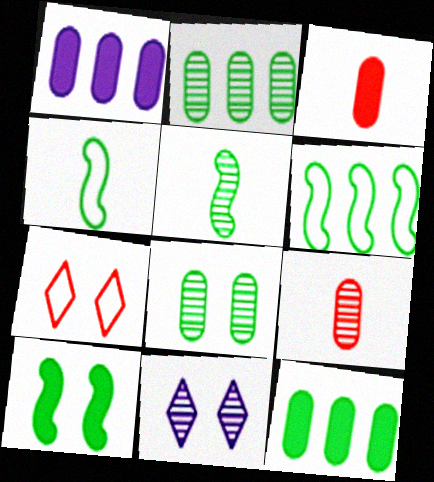[[1, 5, 7], 
[3, 6, 11], 
[5, 6, 10]]